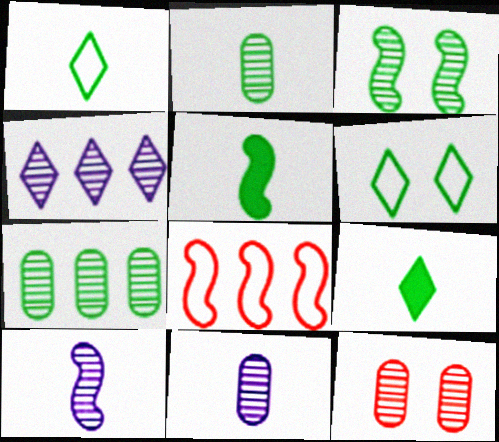[[1, 2, 5], 
[5, 6, 7], 
[7, 11, 12]]